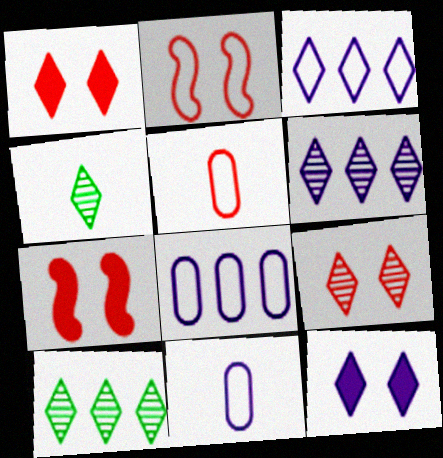[[1, 3, 4], 
[4, 6, 9], 
[4, 7, 8], 
[7, 10, 11]]